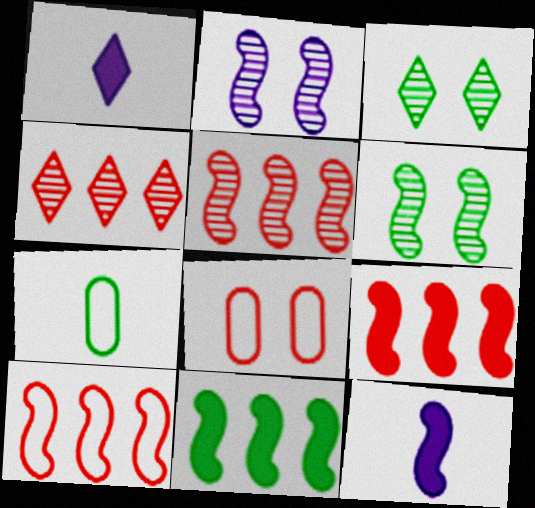[[3, 7, 11], 
[5, 9, 10], 
[6, 10, 12]]